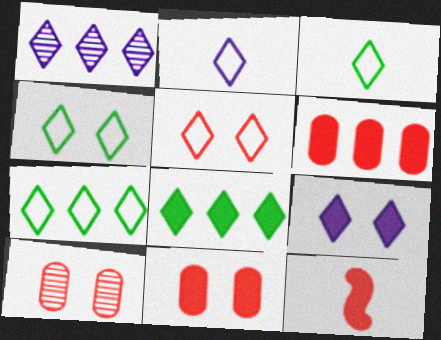[[1, 2, 9], 
[2, 5, 7], 
[3, 4, 7]]